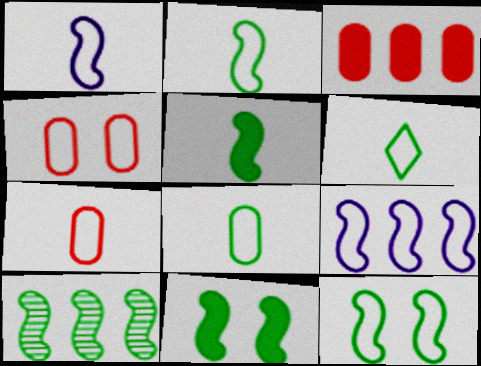[[1, 6, 7], 
[2, 6, 8], 
[2, 10, 11], 
[4, 6, 9], 
[5, 10, 12]]